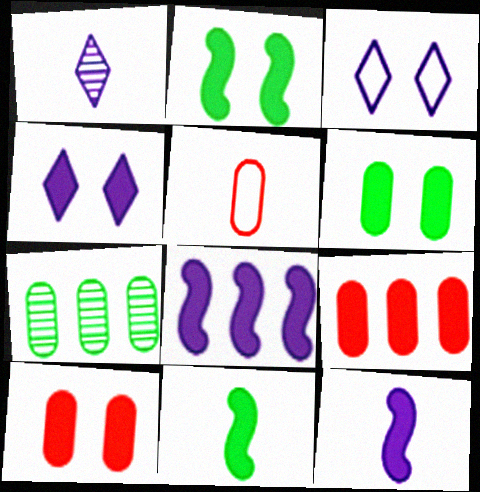[[1, 5, 11], 
[2, 4, 10], 
[4, 9, 11]]